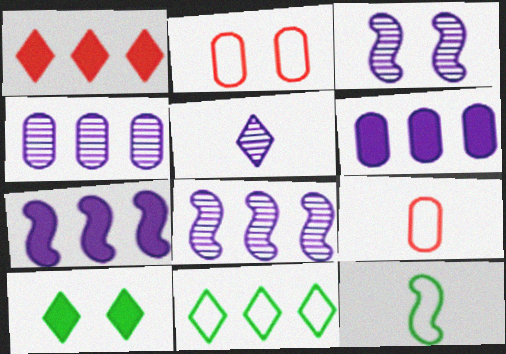[[2, 3, 10], 
[3, 4, 5], 
[8, 9, 10]]